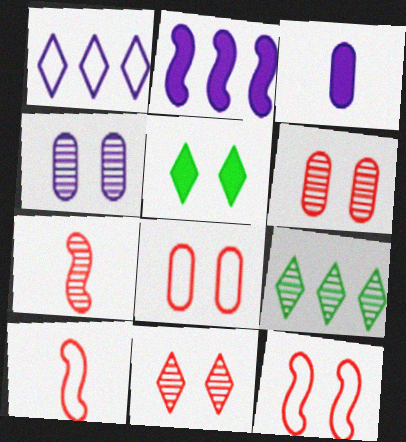[[3, 9, 12], 
[4, 5, 12], 
[4, 7, 9]]